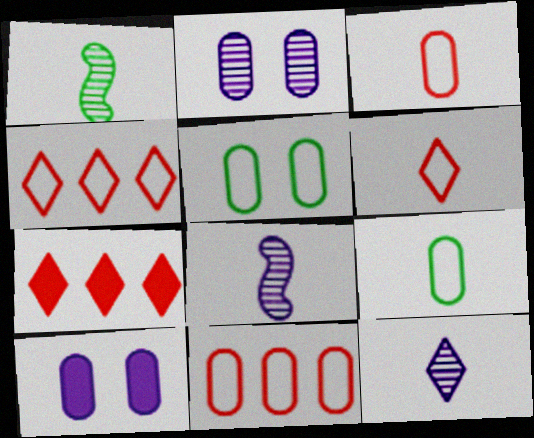[[1, 4, 10], 
[5, 7, 8]]